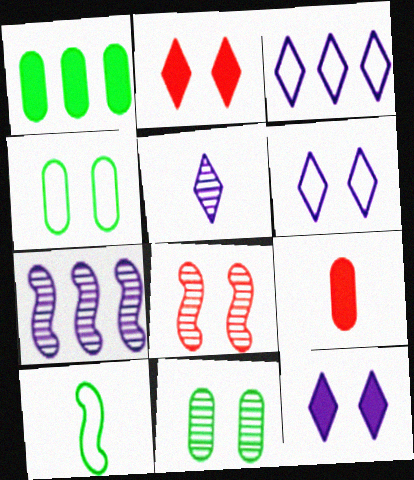[[3, 5, 12], 
[4, 8, 12], 
[5, 9, 10]]